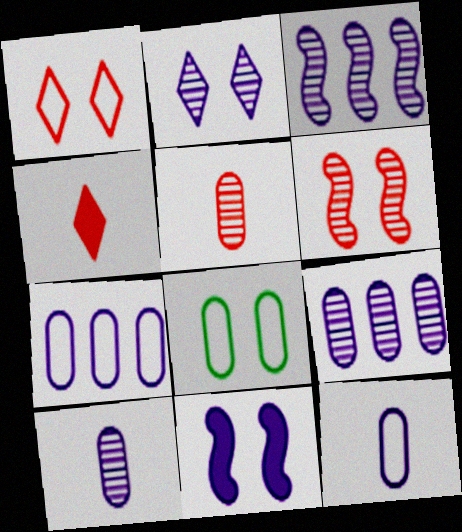[[2, 3, 10], 
[3, 4, 8]]